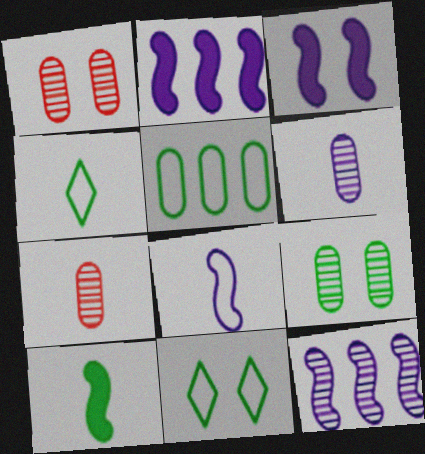[[1, 2, 4], 
[1, 3, 11], 
[2, 7, 11], 
[3, 8, 12]]